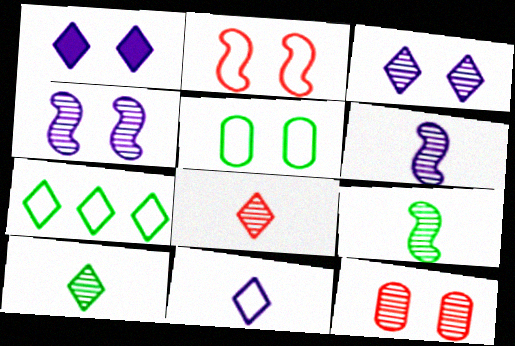[[1, 7, 8]]